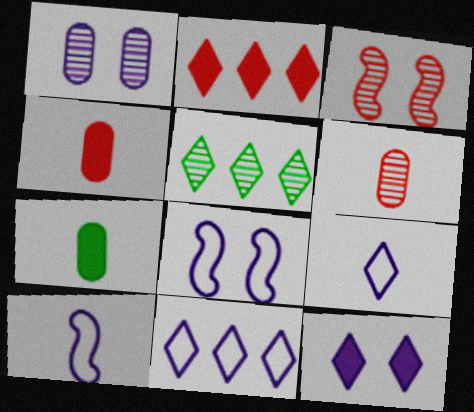[[1, 8, 12], 
[2, 5, 11], 
[3, 7, 11], 
[4, 5, 8]]